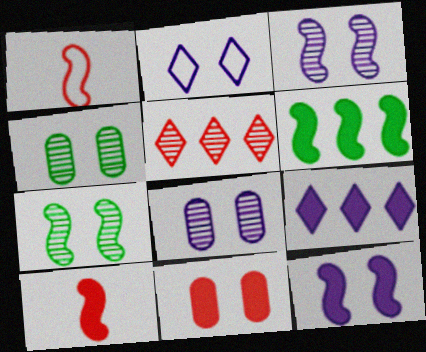[[1, 3, 6], 
[1, 4, 9], 
[1, 5, 11], 
[2, 7, 11], 
[2, 8, 12], 
[6, 10, 12]]